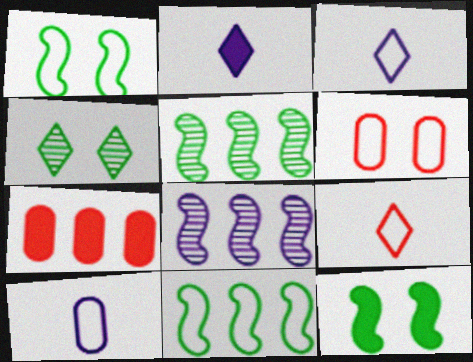[[2, 5, 6], 
[2, 7, 12], 
[3, 6, 11]]